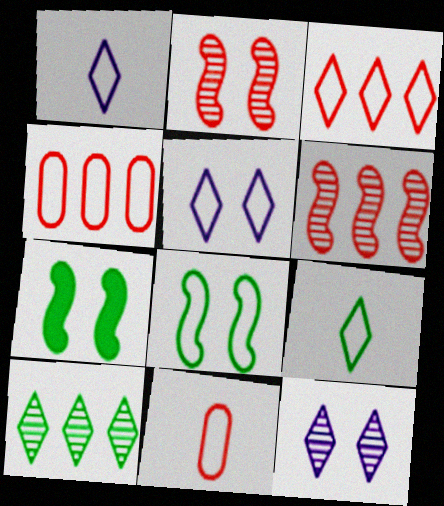[[1, 4, 8], 
[3, 5, 9]]